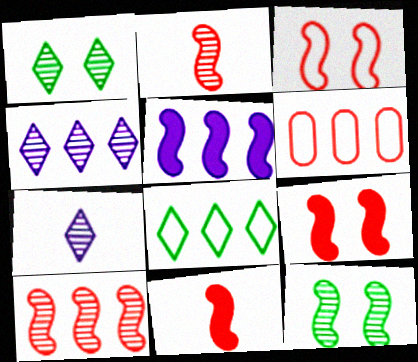[[3, 10, 11]]